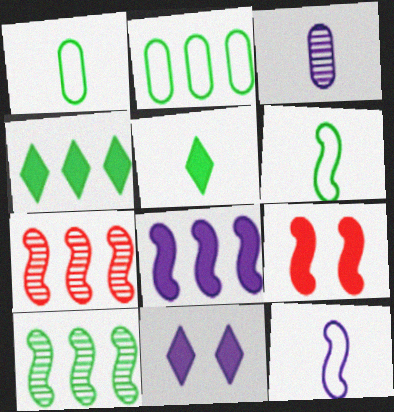[[1, 7, 11], 
[2, 4, 10], 
[9, 10, 12]]